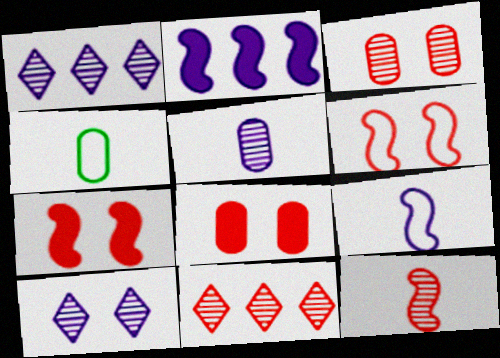[[1, 4, 7], 
[3, 11, 12]]